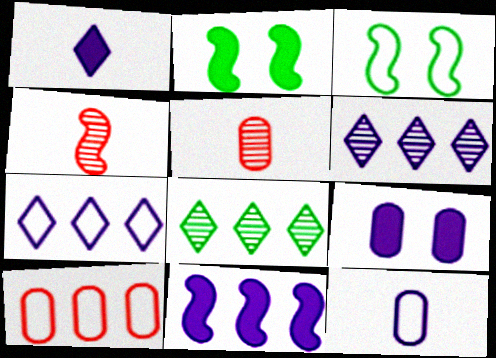[[1, 9, 11], 
[2, 5, 7], 
[3, 4, 11], 
[8, 10, 11]]